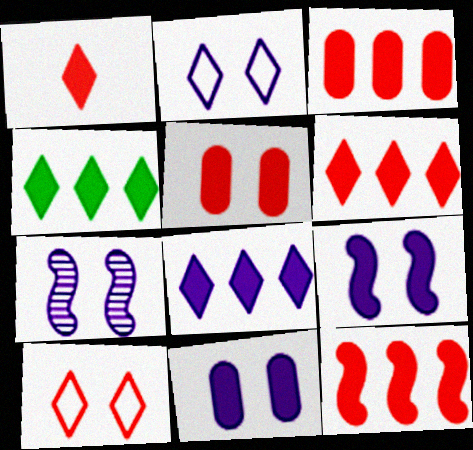[[1, 5, 12], 
[2, 7, 11], 
[3, 6, 12], 
[4, 6, 8]]